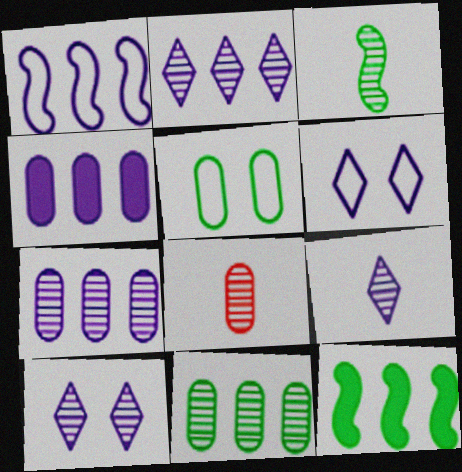[[1, 2, 4], 
[2, 9, 10], 
[3, 8, 9], 
[4, 5, 8], 
[6, 8, 12]]